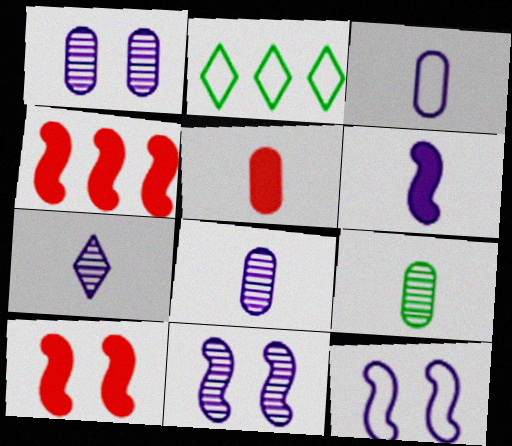[[2, 5, 11], 
[2, 8, 10], 
[3, 5, 9], 
[3, 6, 7]]